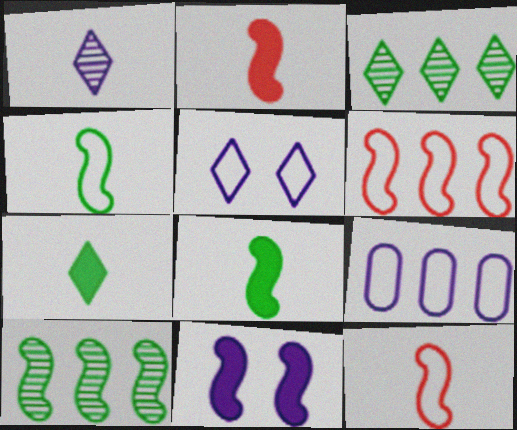[[1, 9, 11], 
[10, 11, 12]]